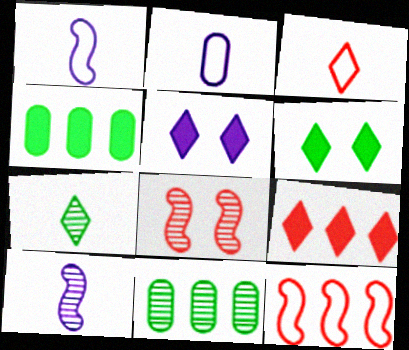[]